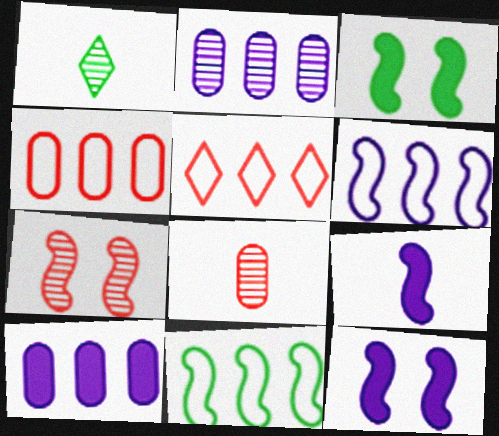[[1, 2, 7], 
[1, 4, 12], 
[7, 9, 11]]